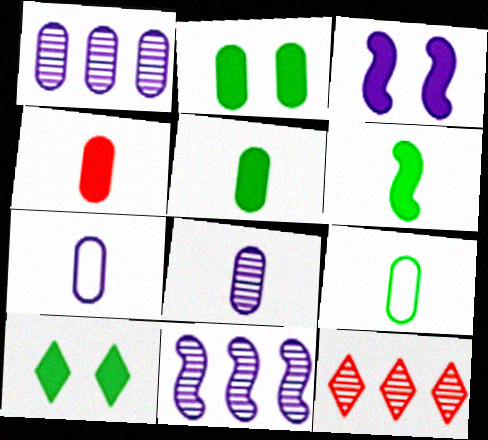[[3, 9, 12], 
[4, 8, 9]]